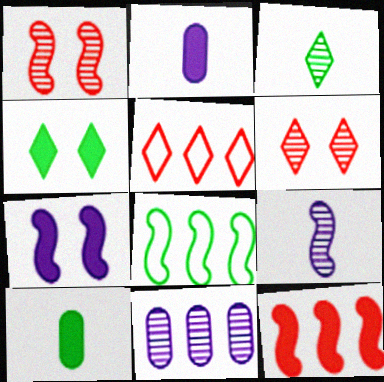[[1, 3, 11], 
[2, 4, 12], 
[2, 6, 8]]